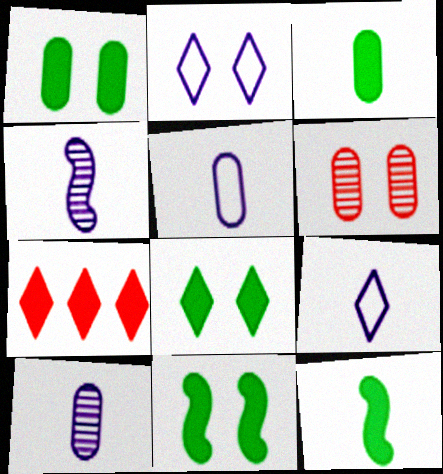[[1, 8, 11], 
[2, 6, 11]]